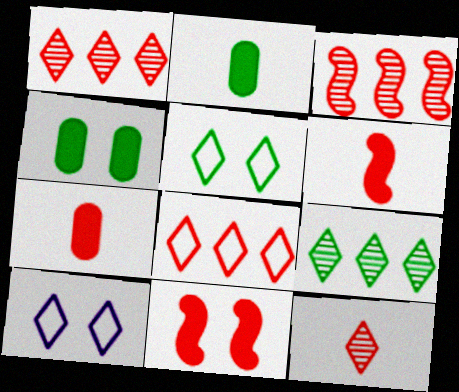[[2, 3, 10]]